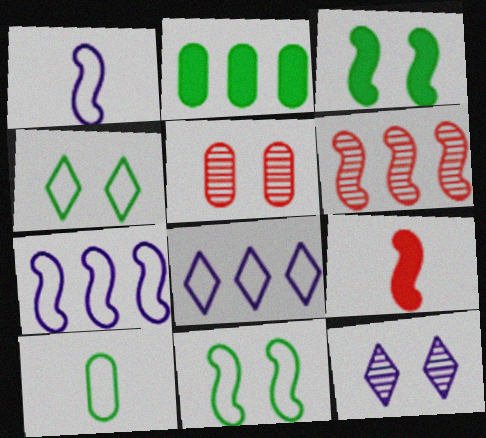[[1, 3, 6], 
[2, 6, 8]]